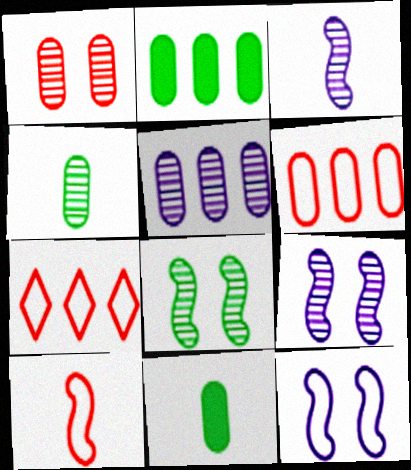[[1, 4, 5], 
[2, 5, 6], 
[7, 9, 11]]